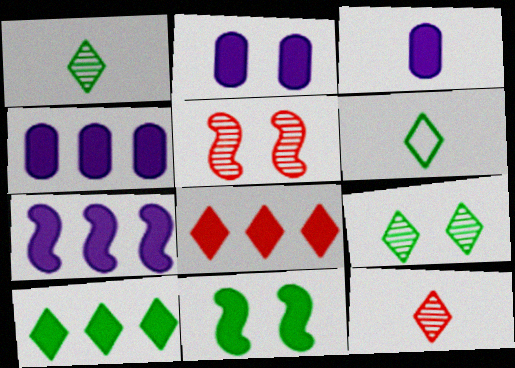[[2, 3, 4], 
[3, 8, 11], 
[4, 5, 6], 
[6, 9, 10]]